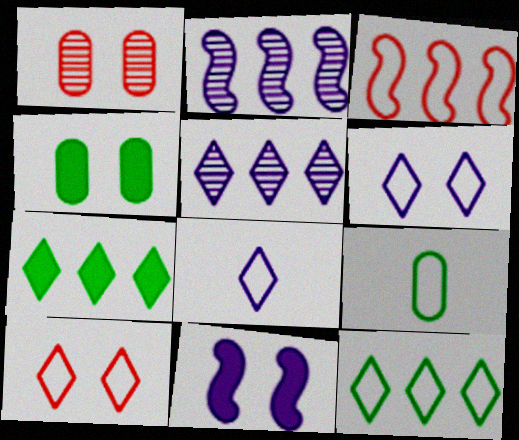[[3, 6, 9], 
[8, 10, 12]]